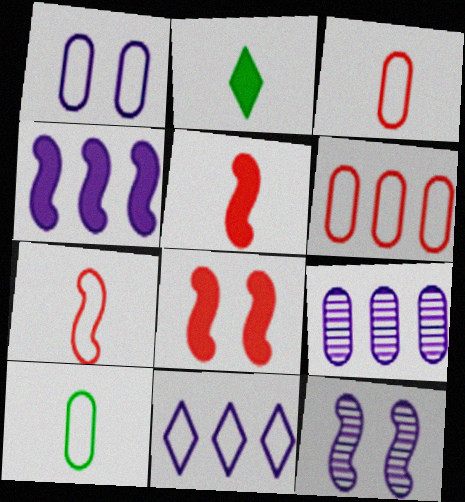[[1, 6, 10], 
[2, 6, 12], 
[4, 9, 11]]